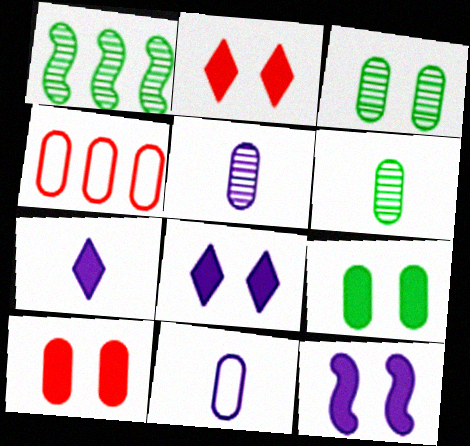[[1, 2, 11], 
[2, 9, 12], 
[4, 5, 9]]